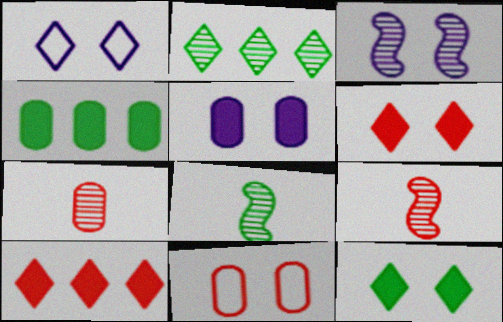[[1, 3, 5], 
[1, 4, 9], 
[2, 3, 7], 
[3, 11, 12], 
[9, 10, 11]]